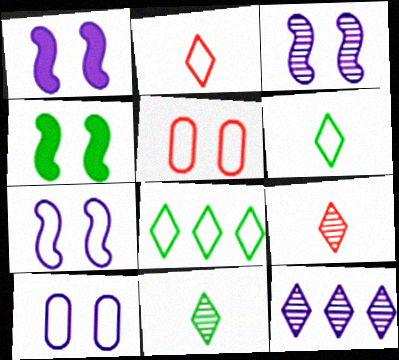[[1, 3, 7]]